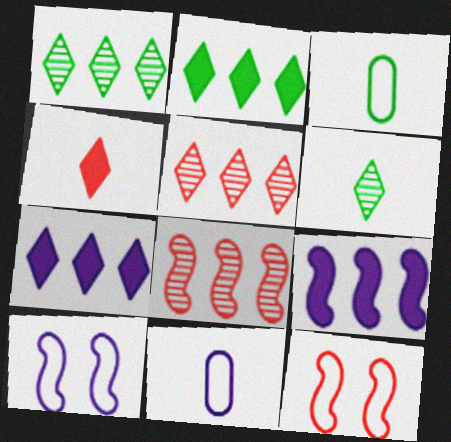[]